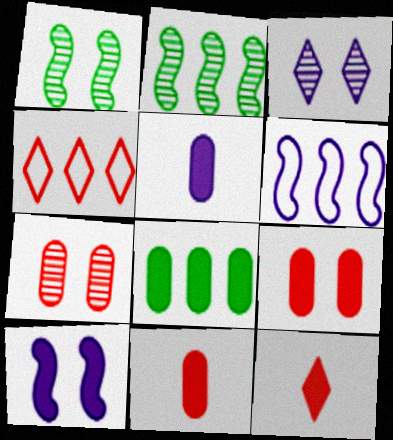[[1, 3, 7], 
[1, 4, 5], 
[3, 5, 6], 
[5, 8, 9], 
[8, 10, 12]]